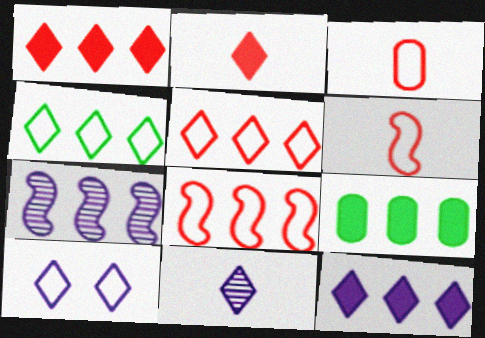[[5, 7, 9], 
[10, 11, 12]]